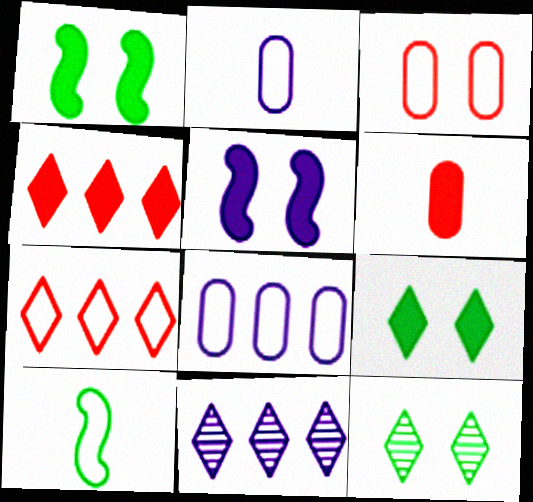[[2, 5, 11], 
[3, 5, 12]]